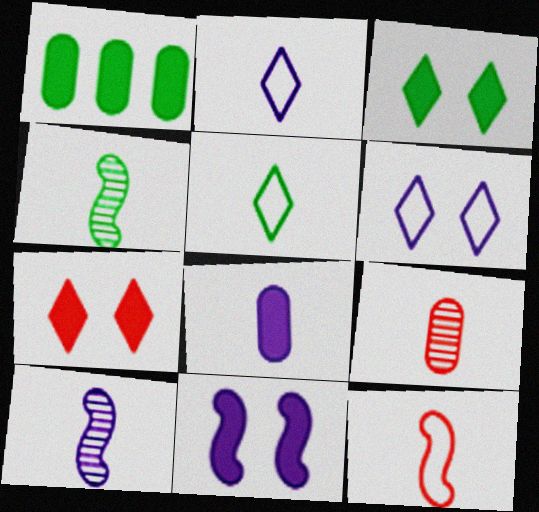[[2, 8, 10]]